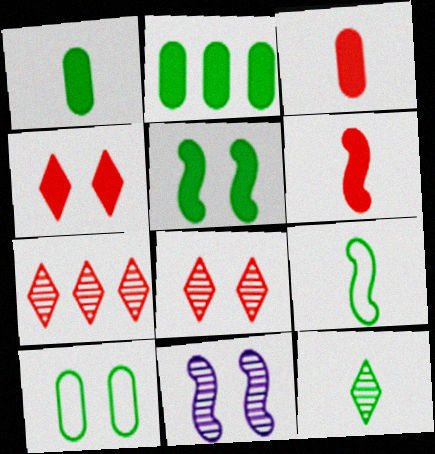[[1, 9, 12], 
[4, 10, 11]]